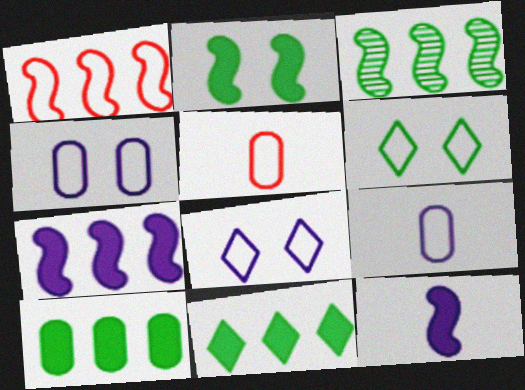[[1, 3, 7], 
[1, 6, 9]]